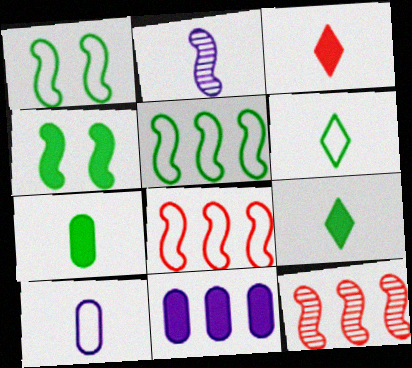[[2, 4, 8], 
[3, 4, 11]]